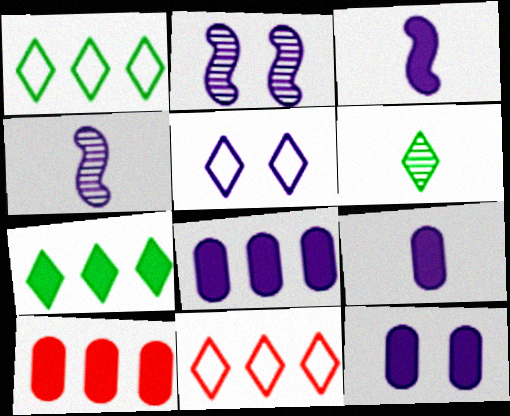[[2, 5, 12], 
[4, 5, 8], 
[8, 9, 12]]